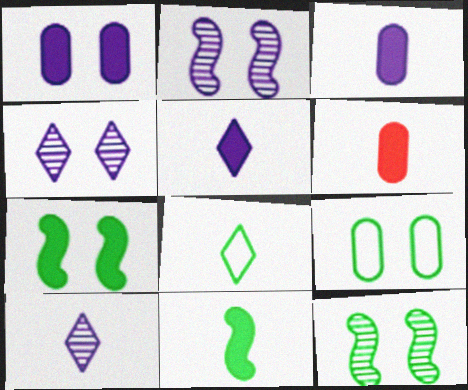[[5, 6, 11]]